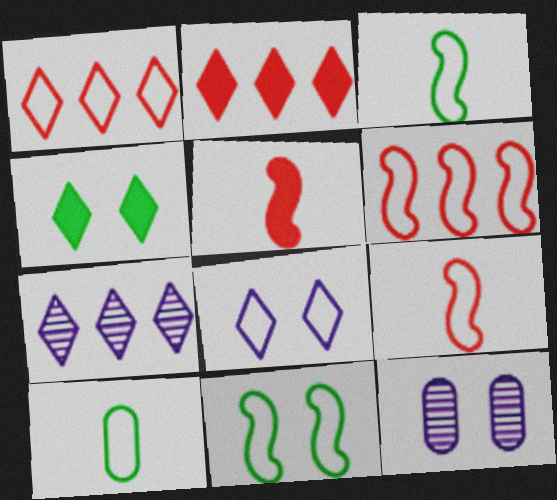[[2, 3, 12], 
[6, 8, 10]]